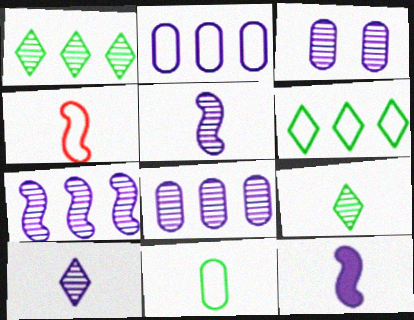[[3, 7, 10]]